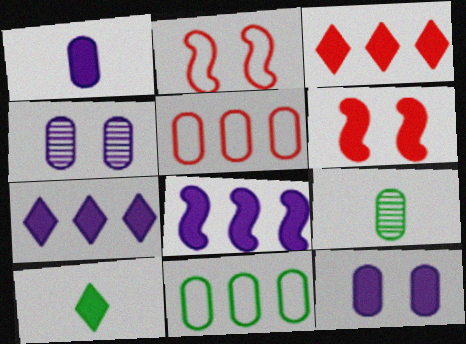[[2, 7, 9], 
[5, 9, 12]]